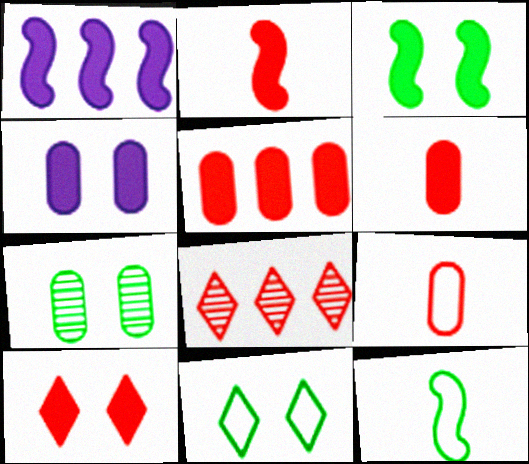[[1, 2, 3], 
[2, 5, 10], 
[3, 4, 10], 
[3, 7, 11], 
[4, 8, 12]]